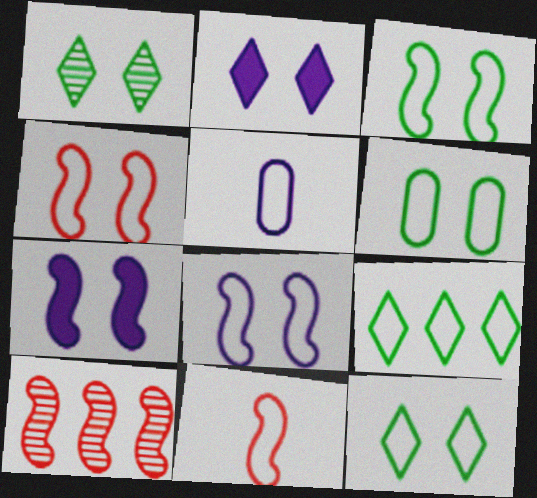[[3, 4, 8], 
[3, 6, 12], 
[4, 5, 9]]